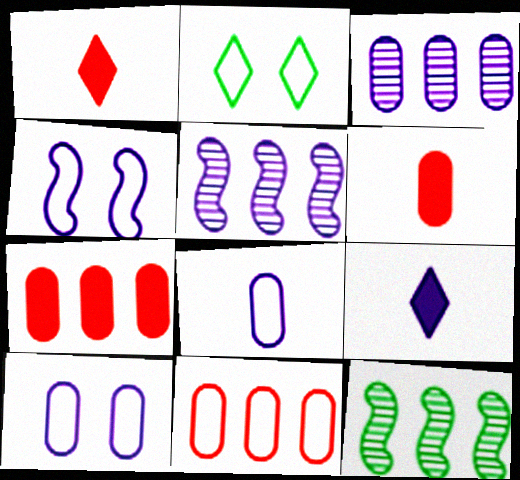[[1, 10, 12], 
[2, 5, 6], 
[3, 4, 9], 
[5, 9, 10]]